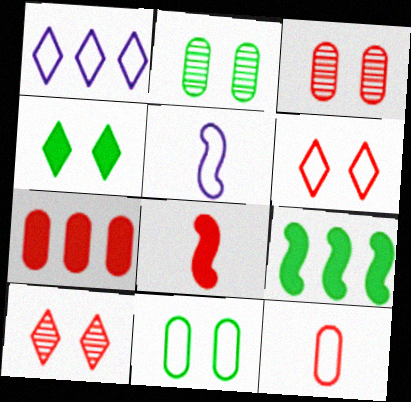[[1, 2, 8], 
[3, 7, 12]]